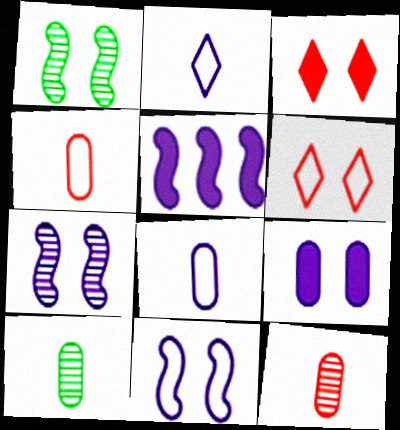[[1, 6, 9], 
[5, 6, 10]]